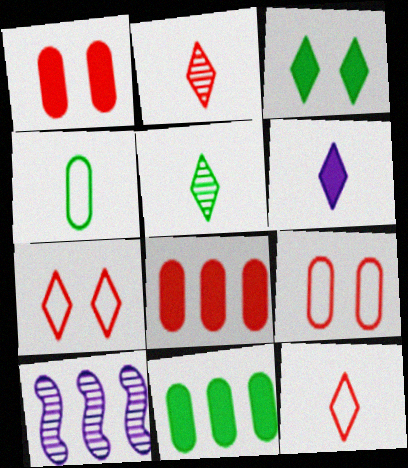[[5, 6, 12]]